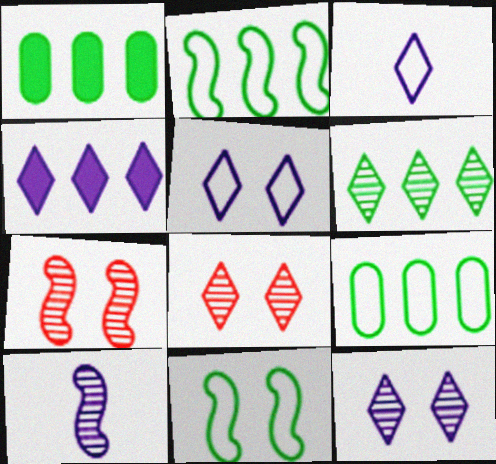[[1, 2, 6], 
[1, 3, 7], 
[3, 4, 12]]